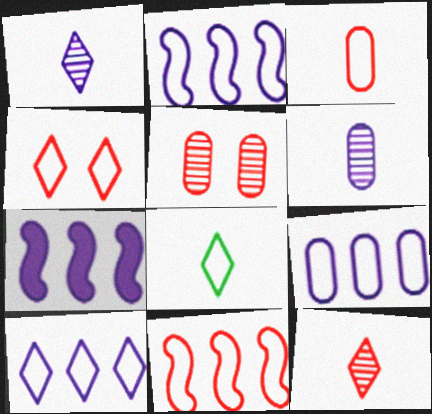[[2, 9, 10], 
[3, 4, 11], 
[4, 8, 10], 
[5, 7, 8]]